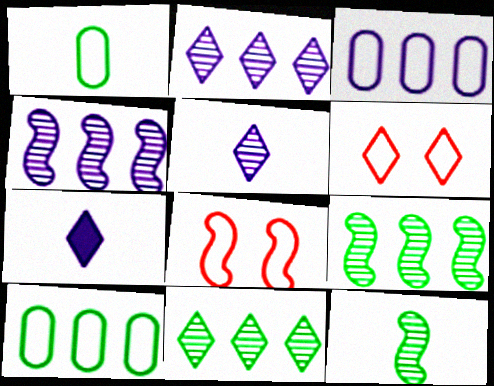[[6, 7, 11]]